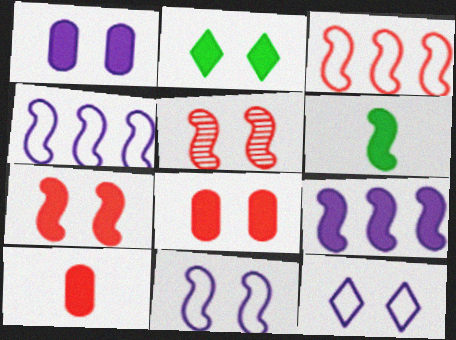[[1, 2, 7], 
[2, 9, 10], 
[4, 5, 6], 
[6, 7, 9]]